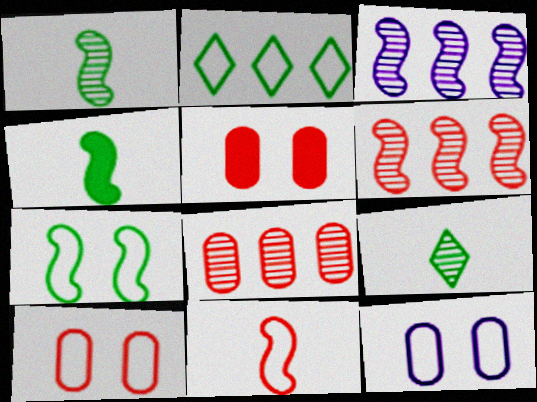[[2, 11, 12]]